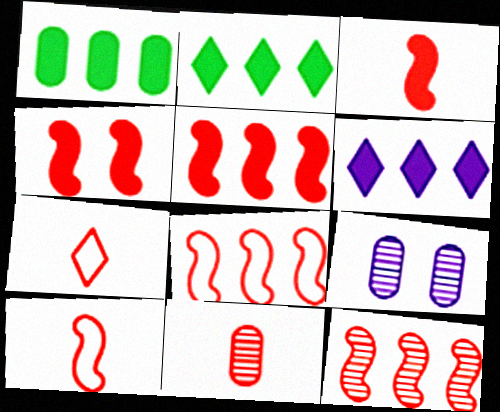[[1, 5, 6], 
[2, 9, 10], 
[3, 4, 5], 
[3, 7, 11], 
[4, 10, 12], 
[5, 8, 12]]